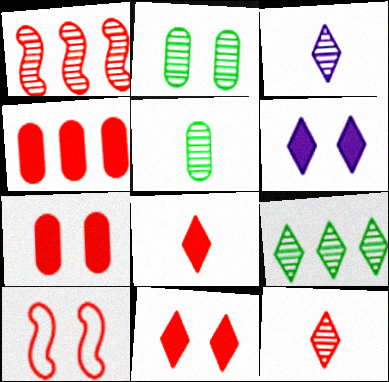[[1, 2, 3], 
[2, 6, 10], 
[4, 10, 12]]